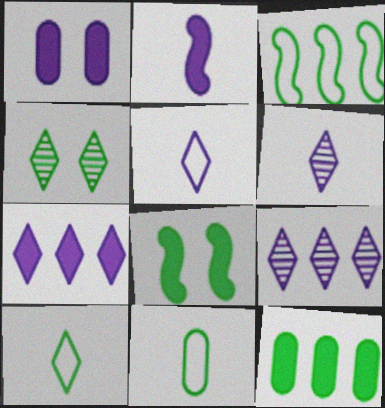[[1, 2, 7]]